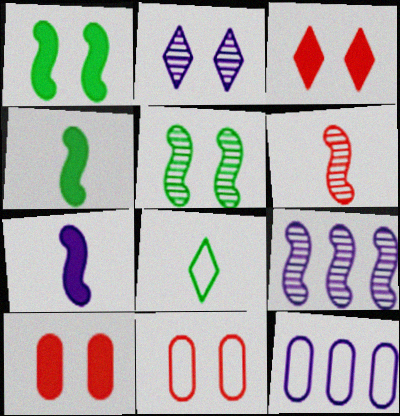[[1, 2, 11], 
[2, 7, 12], 
[5, 6, 9], 
[8, 9, 10]]